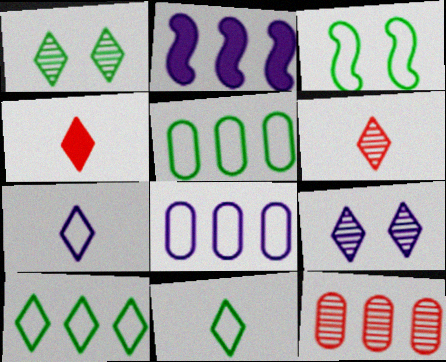[[2, 10, 12], 
[3, 5, 11], 
[4, 9, 10]]